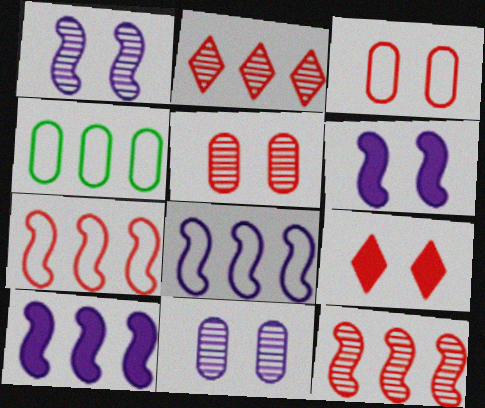[[2, 4, 10]]